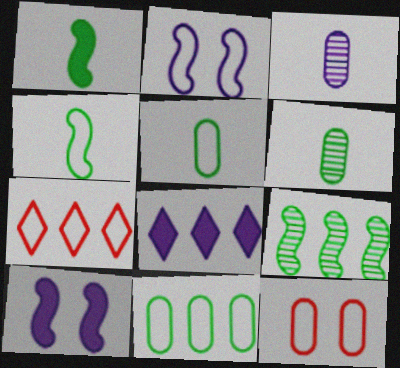[[2, 3, 8], 
[2, 5, 7], 
[6, 7, 10]]